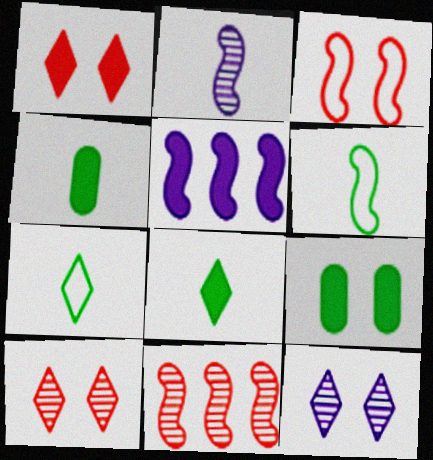[[1, 4, 5], 
[3, 9, 12]]